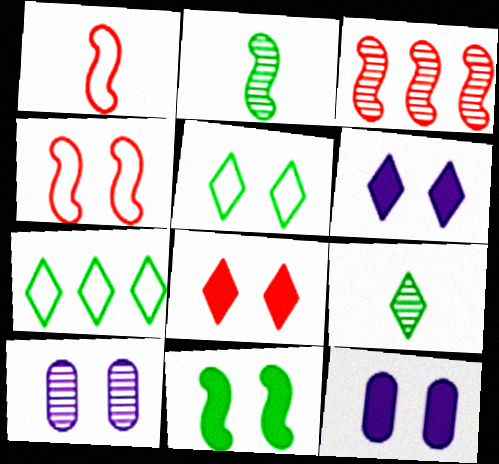[[3, 9, 10], 
[8, 11, 12]]